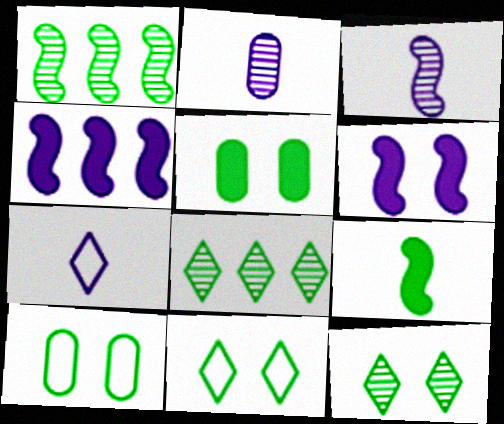[[8, 9, 10]]